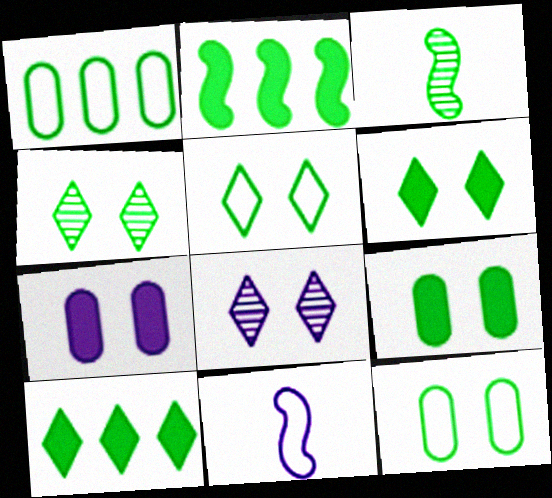[[1, 3, 6], 
[3, 10, 12], 
[4, 5, 6]]